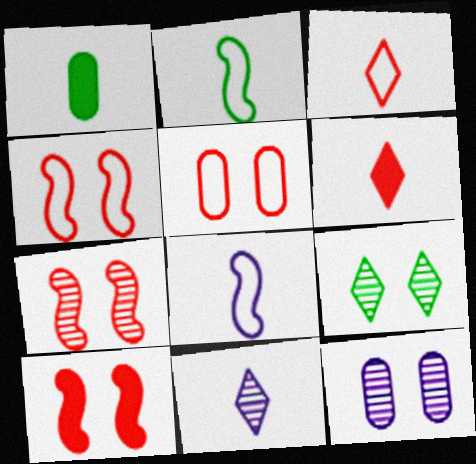[[4, 7, 10], 
[7, 9, 12]]